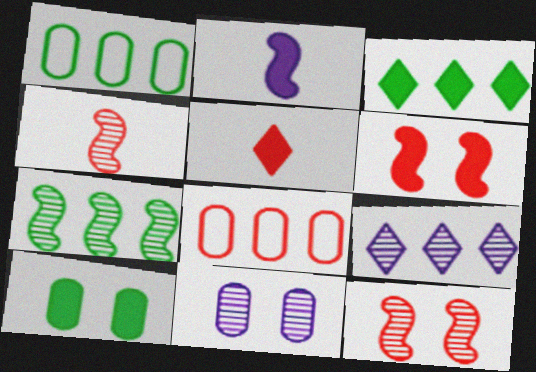[[1, 3, 7], 
[5, 8, 12]]